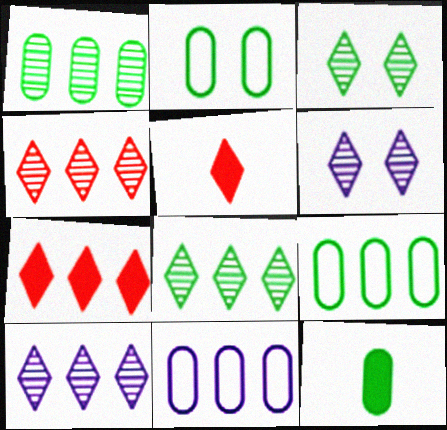[[1, 2, 12], 
[4, 8, 10]]